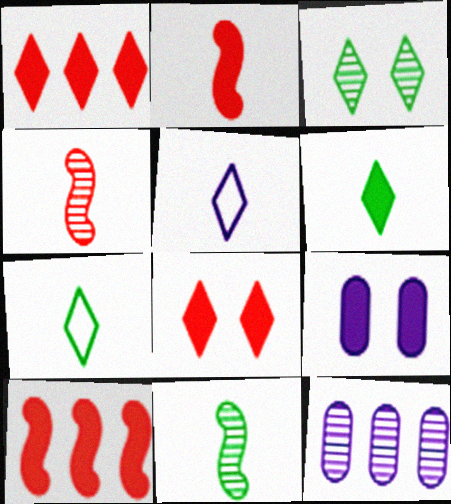[[1, 3, 5], 
[3, 4, 12], 
[6, 9, 10]]